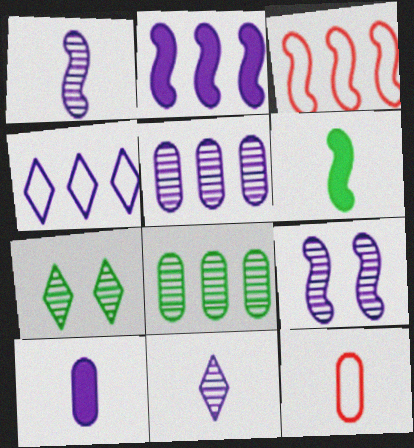[[2, 4, 5], 
[2, 7, 12], 
[3, 6, 9], 
[3, 7, 10], 
[4, 9, 10], 
[5, 9, 11], 
[6, 11, 12]]